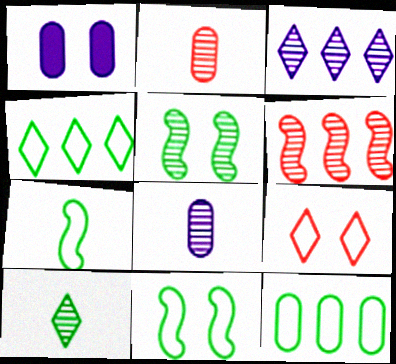[[1, 2, 12], 
[1, 5, 9], 
[2, 3, 5]]